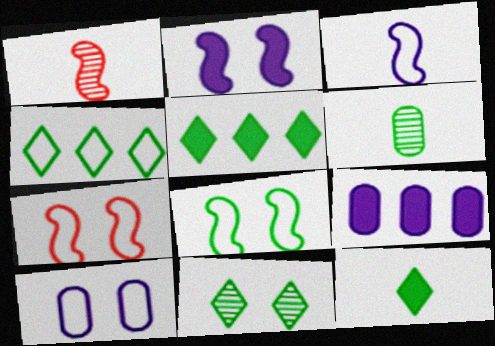[[1, 5, 10], 
[4, 11, 12], 
[5, 6, 8]]